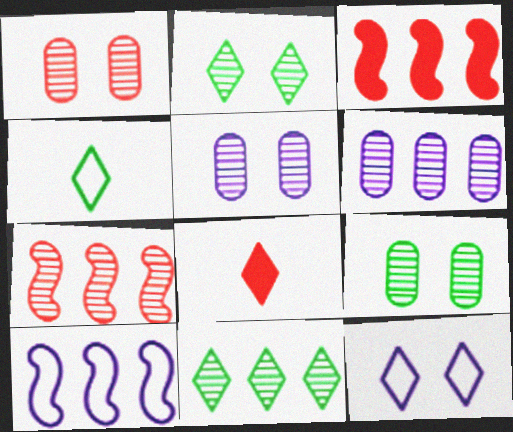[[1, 5, 9], 
[3, 4, 5], 
[6, 7, 11], 
[8, 9, 10], 
[8, 11, 12]]